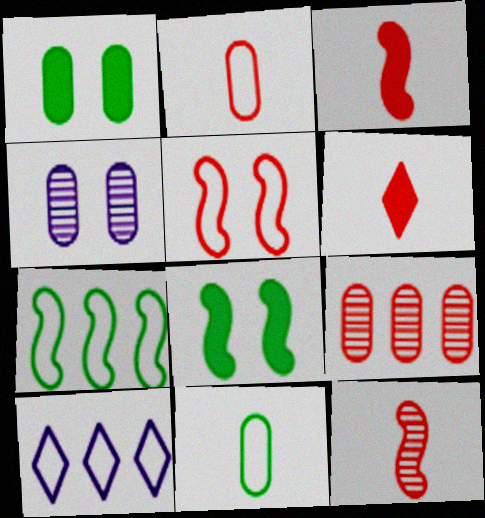[[1, 10, 12], 
[2, 6, 12], 
[4, 6, 7], 
[5, 6, 9], 
[5, 10, 11]]